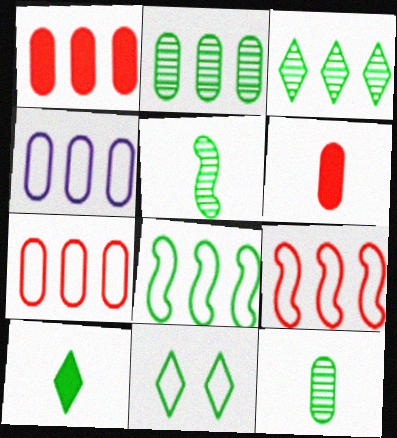[[1, 2, 4], 
[3, 10, 11]]